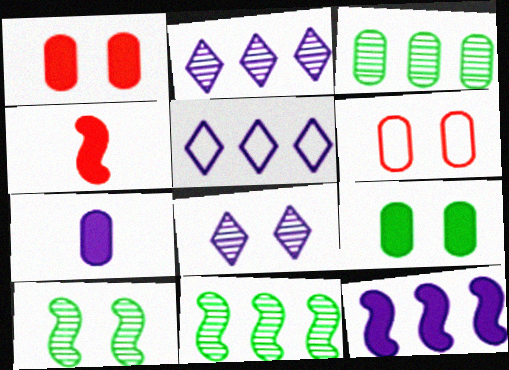[[3, 6, 7]]